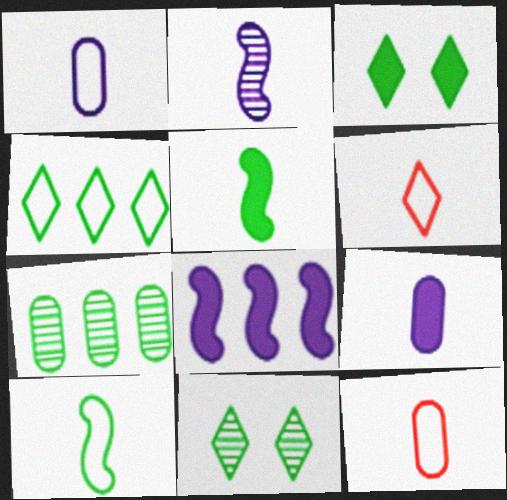[[1, 6, 10], 
[3, 7, 10], 
[8, 11, 12]]